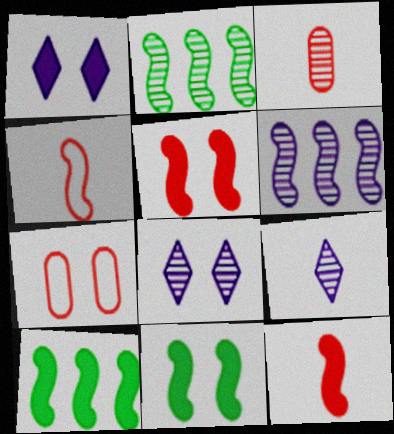[[2, 3, 8], 
[4, 6, 11], 
[7, 8, 11], 
[7, 9, 10]]